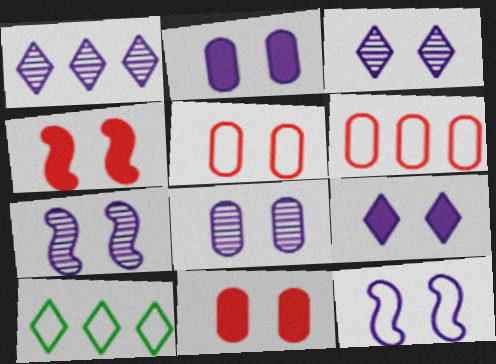[[2, 3, 12], 
[3, 7, 8], 
[8, 9, 12]]